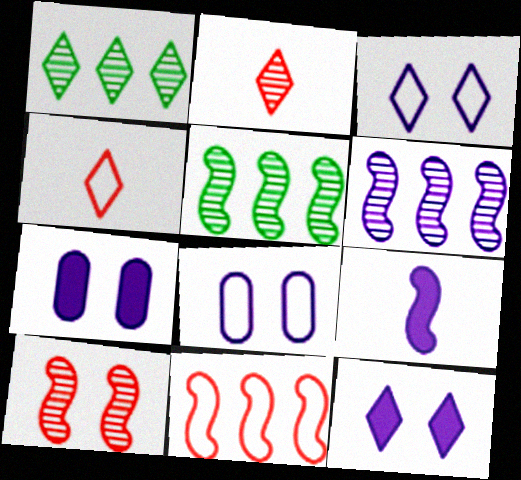[[1, 4, 12], 
[4, 5, 7]]